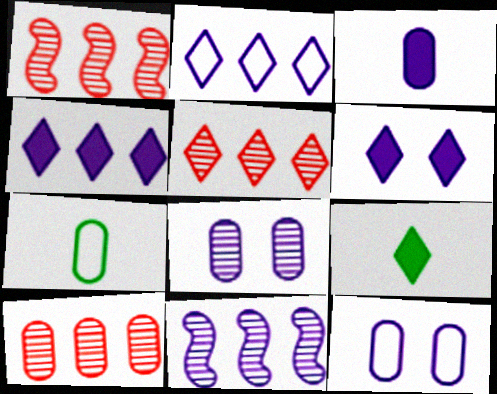[[1, 5, 10], 
[1, 6, 7], 
[1, 9, 12]]